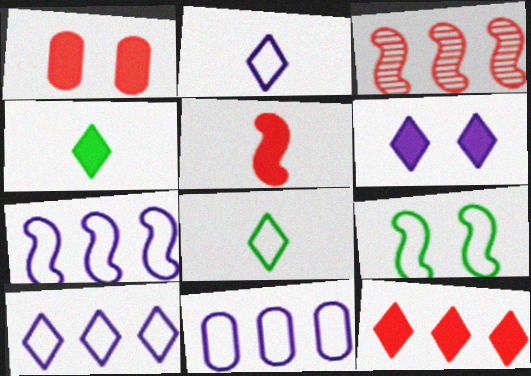[[1, 5, 12], 
[4, 6, 12], 
[7, 10, 11]]